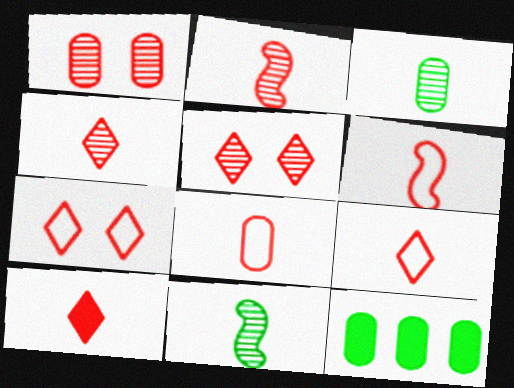[[2, 8, 10], 
[4, 9, 10], 
[6, 8, 9]]